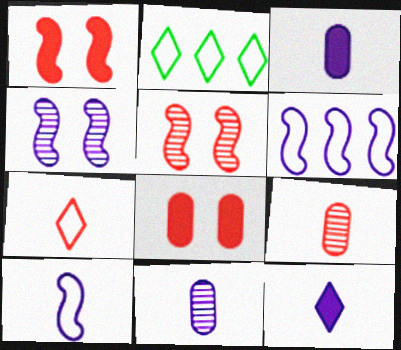[[1, 2, 11], 
[2, 3, 5], 
[10, 11, 12]]